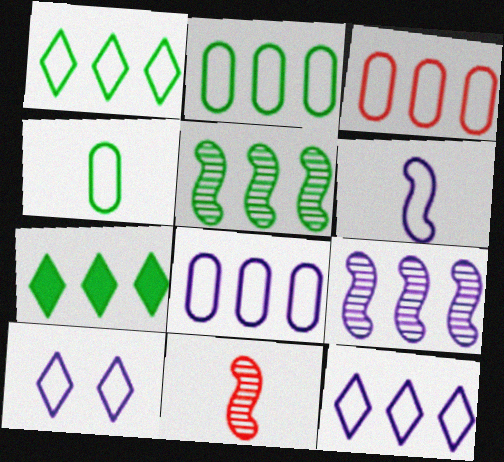[[2, 3, 8], 
[2, 5, 7], 
[3, 7, 9], 
[6, 8, 10]]